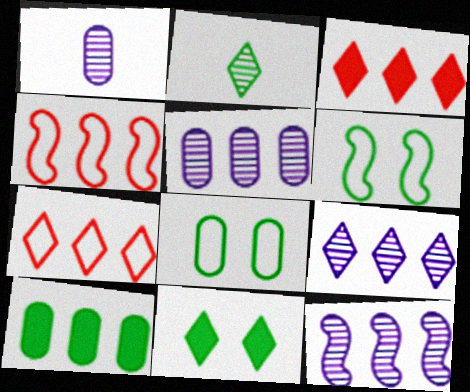[[1, 3, 6], 
[1, 4, 11], 
[2, 6, 10], 
[4, 9, 10], 
[5, 9, 12], 
[7, 10, 12]]